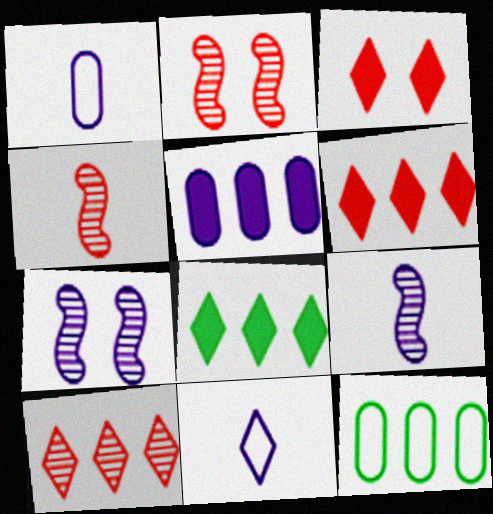[[1, 2, 8], 
[3, 9, 12], 
[5, 7, 11]]